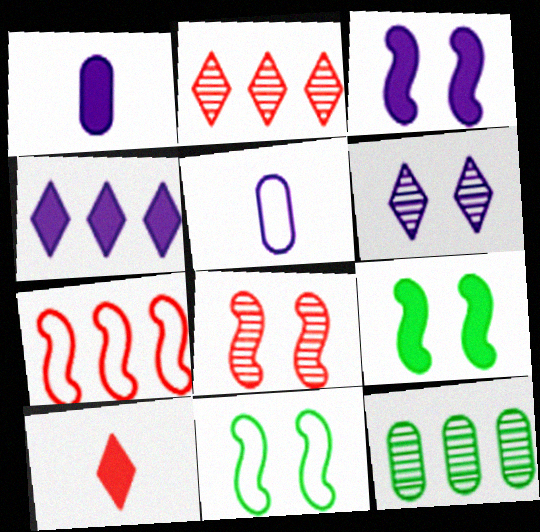[[1, 2, 11], 
[1, 3, 4], 
[2, 5, 9], 
[3, 8, 11], 
[4, 7, 12]]